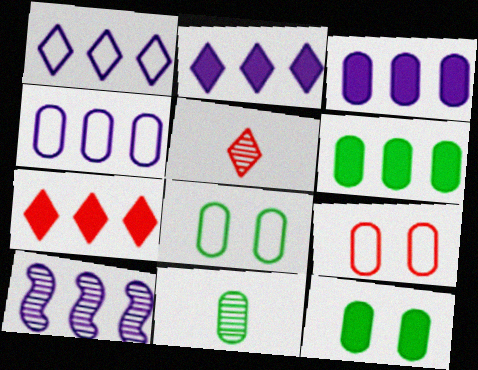[[1, 3, 10], 
[2, 4, 10], 
[3, 9, 11], 
[6, 8, 11]]